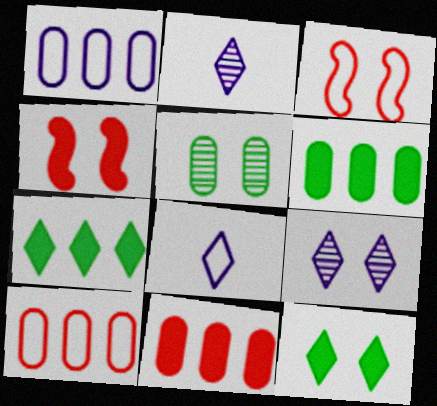[[2, 3, 6]]